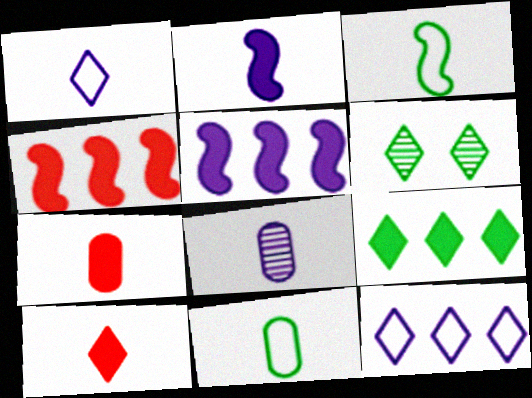[[1, 2, 8], 
[3, 8, 10], 
[6, 10, 12], 
[7, 8, 11]]